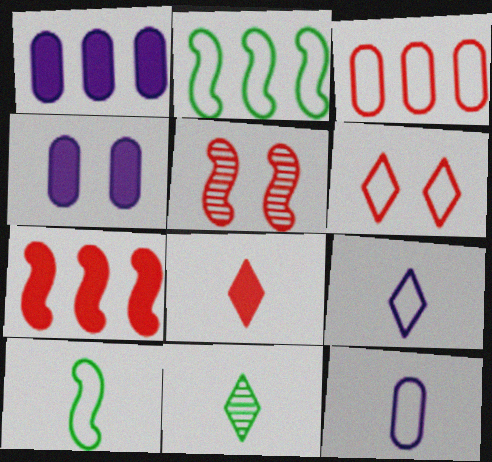[[2, 6, 12], 
[3, 5, 8], 
[8, 9, 11]]